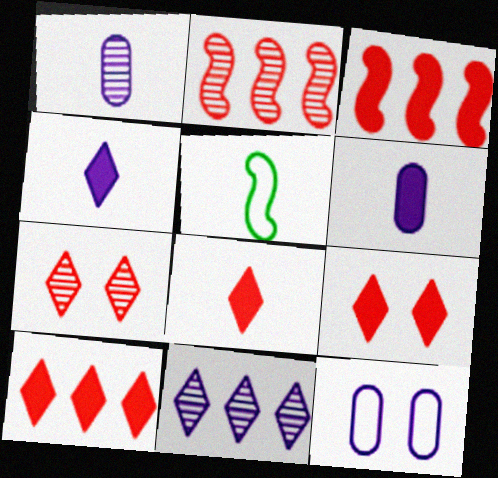[[1, 5, 8], 
[8, 9, 10]]